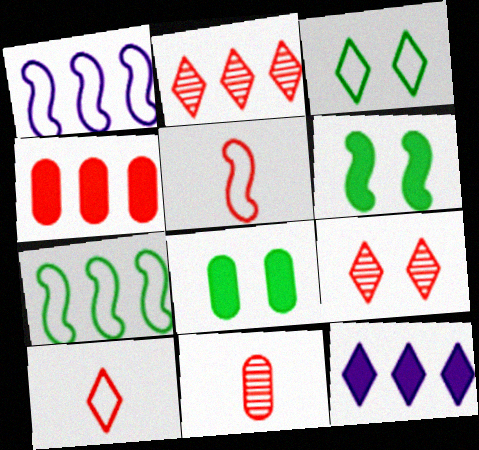[[4, 5, 9]]